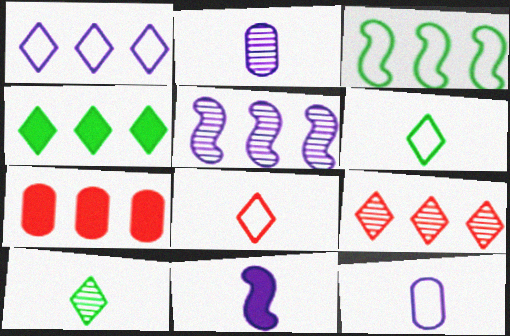[[1, 4, 9]]